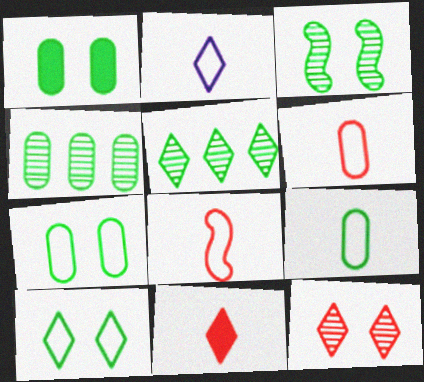[[1, 3, 10], 
[1, 4, 9], 
[2, 8, 9]]